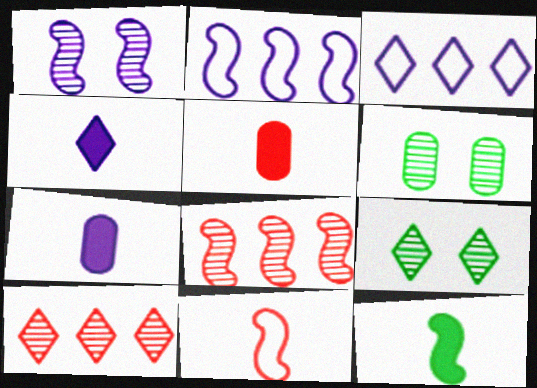[[1, 3, 7], 
[2, 5, 9], 
[4, 5, 12]]